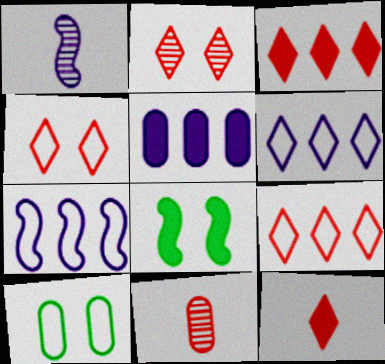[[1, 3, 10], 
[2, 9, 12], 
[5, 8, 12], 
[5, 10, 11], 
[6, 8, 11]]